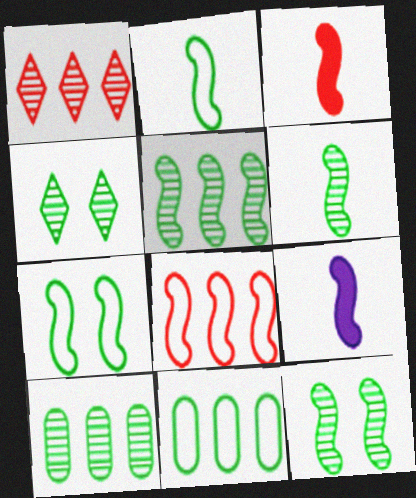[[4, 6, 10], 
[5, 6, 12], 
[8, 9, 12]]